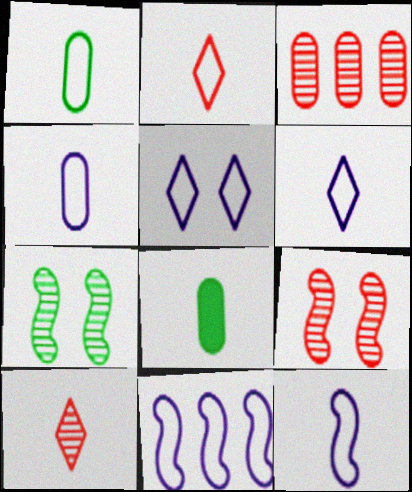[[1, 2, 12], 
[3, 9, 10], 
[4, 5, 11], 
[4, 6, 12], 
[8, 10, 12]]